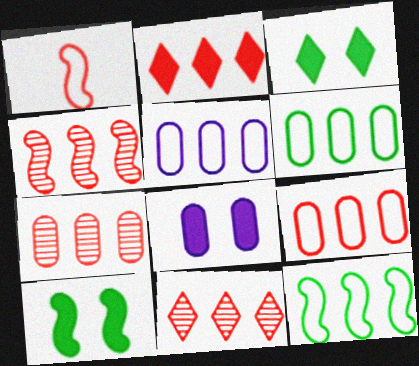[[2, 4, 9], 
[4, 7, 11], 
[5, 6, 9]]